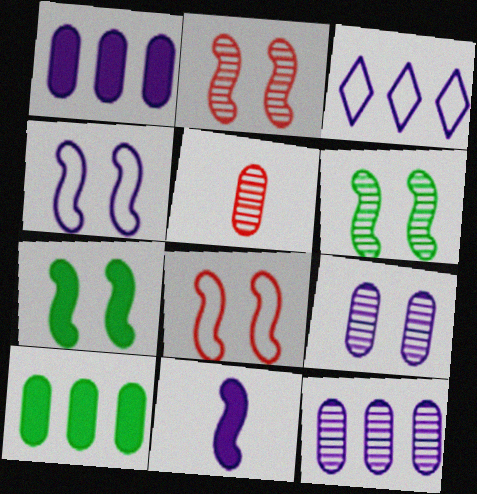[[2, 4, 7], 
[3, 5, 7], 
[3, 9, 11]]